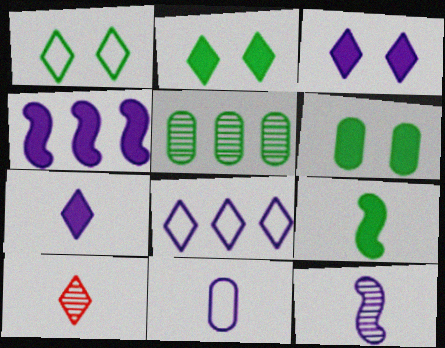[[1, 5, 9], 
[2, 8, 10], 
[7, 11, 12], 
[9, 10, 11]]